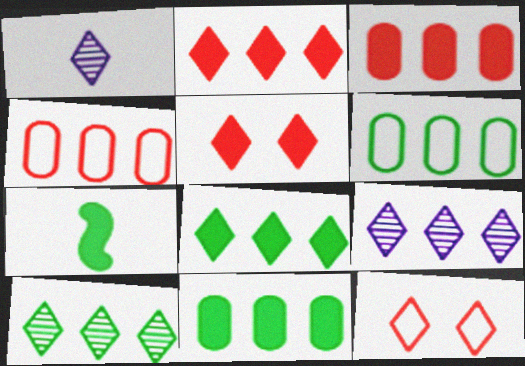[[1, 8, 12]]